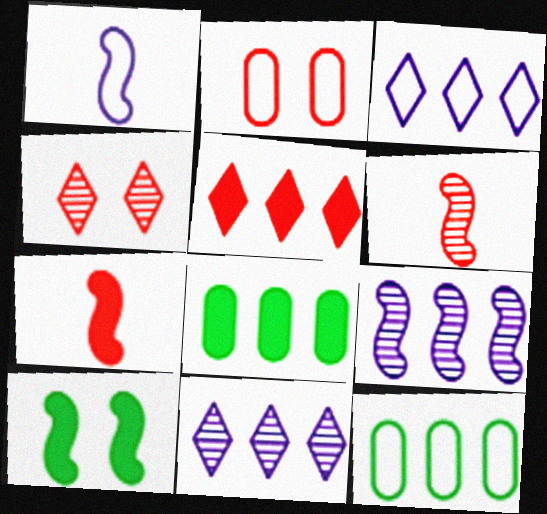[[1, 4, 8], 
[2, 5, 6], 
[5, 9, 12]]